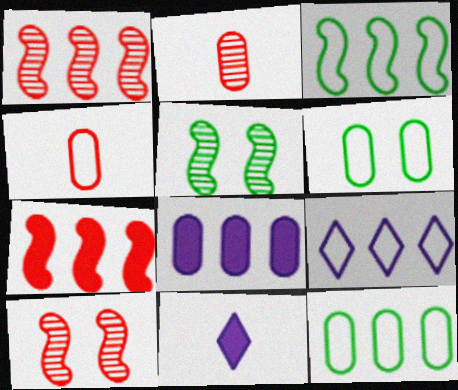[[1, 6, 11], 
[2, 6, 8], 
[10, 11, 12]]